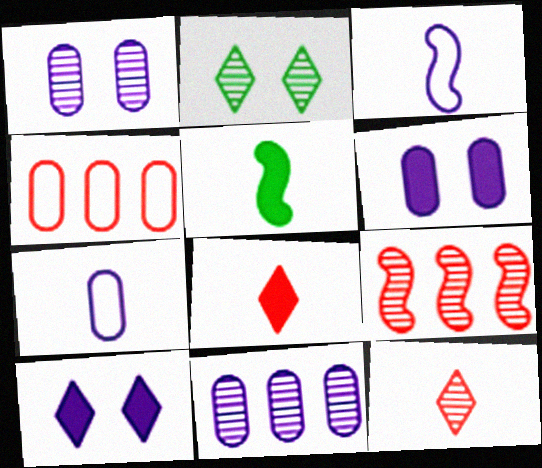[[3, 10, 11], 
[5, 7, 12], 
[6, 7, 11]]